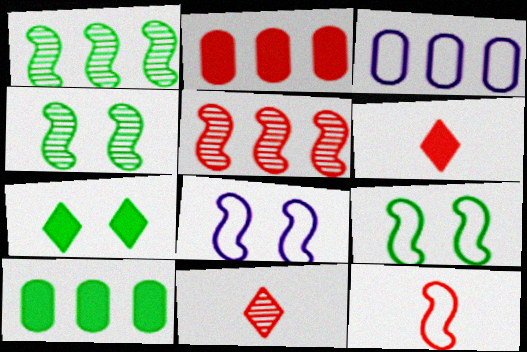[[3, 4, 6], 
[8, 10, 11]]